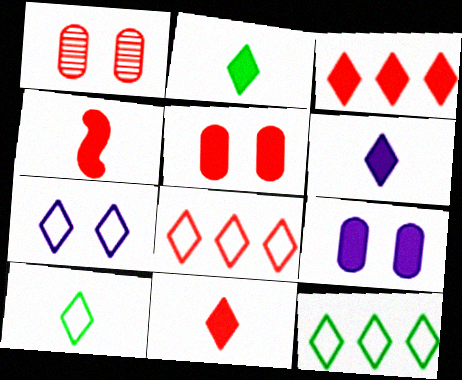[[1, 4, 8], 
[2, 6, 11], 
[3, 4, 5], 
[7, 8, 10]]